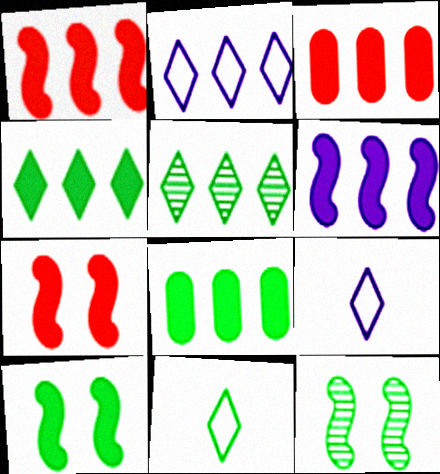[[3, 4, 6], 
[3, 9, 12], 
[8, 11, 12]]